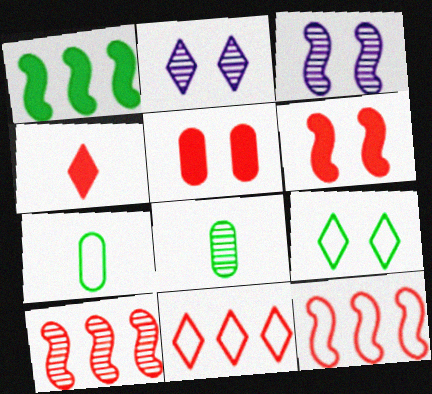[[1, 8, 9], 
[2, 8, 10], 
[3, 5, 9]]